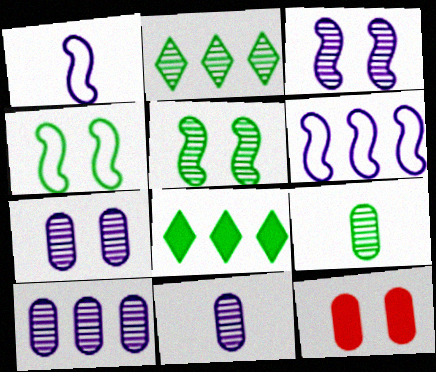[[1, 2, 12], 
[2, 5, 9], 
[4, 8, 9], 
[7, 10, 11]]